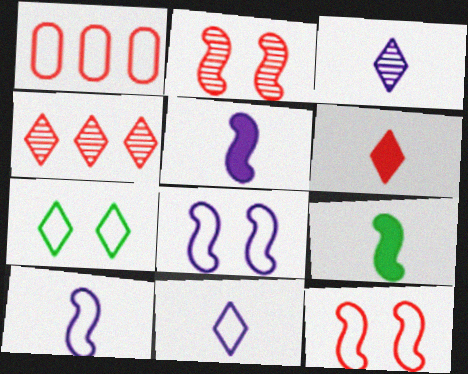[[1, 2, 6], 
[1, 7, 10]]